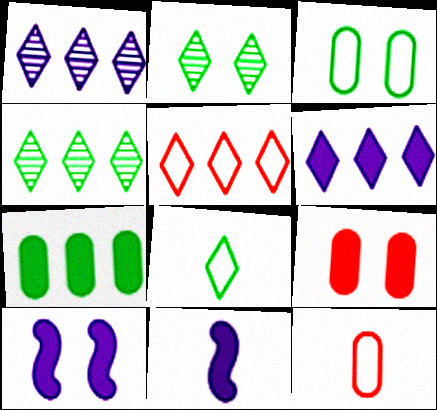[[4, 5, 6], 
[4, 10, 12]]